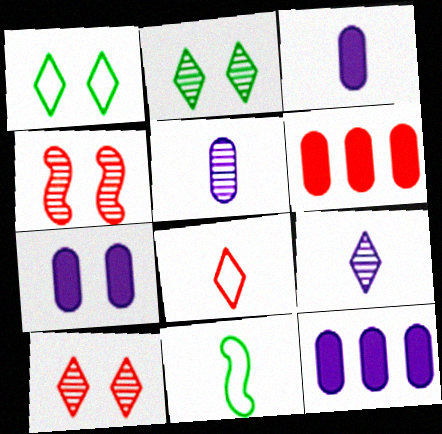[[1, 4, 7], 
[3, 7, 12], 
[4, 6, 8], 
[10, 11, 12]]